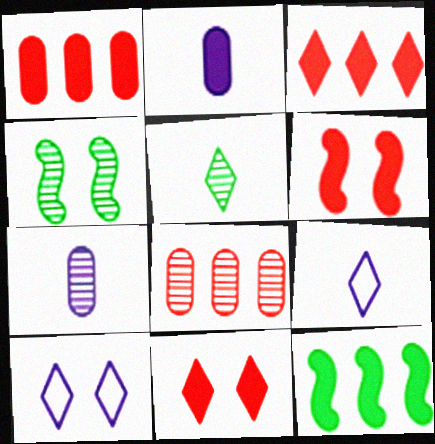[[1, 4, 9], 
[2, 11, 12], 
[3, 5, 10]]